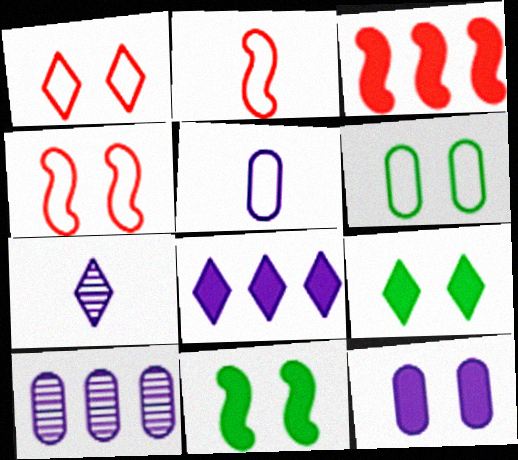[[2, 9, 10], 
[3, 6, 7], 
[5, 10, 12]]